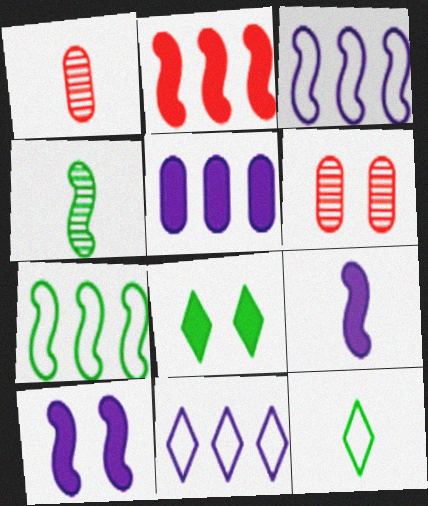[[1, 3, 8], 
[1, 9, 12]]